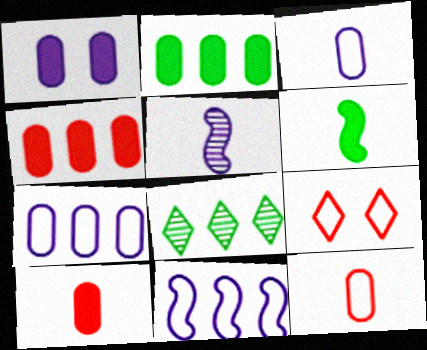[[1, 2, 10], 
[2, 5, 9], 
[4, 8, 11]]